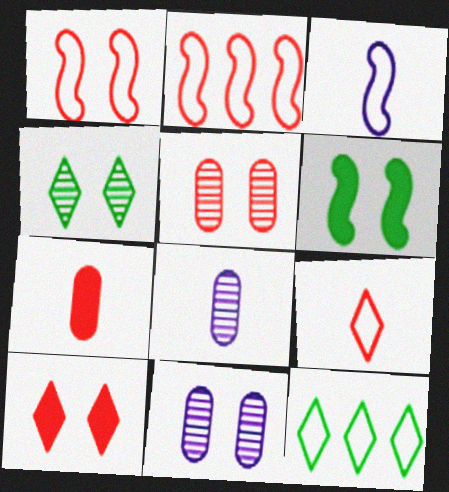[[1, 5, 10]]